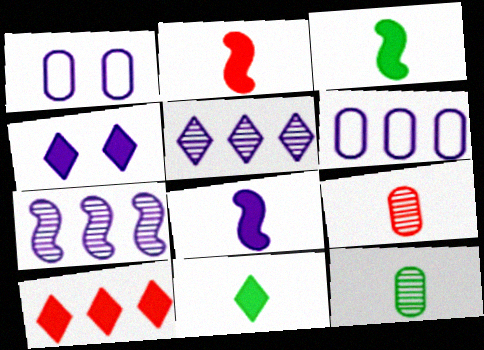[[1, 5, 8], 
[2, 3, 8], 
[4, 10, 11]]